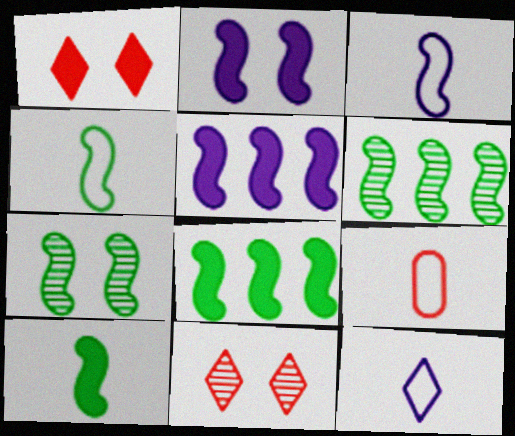[[4, 7, 8], 
[4, 9, 12]]